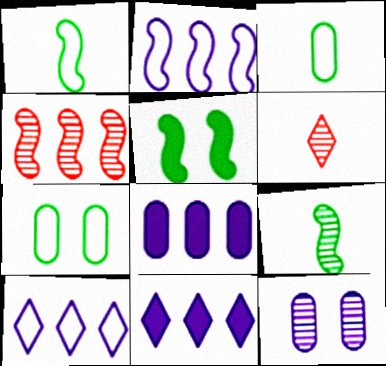[]